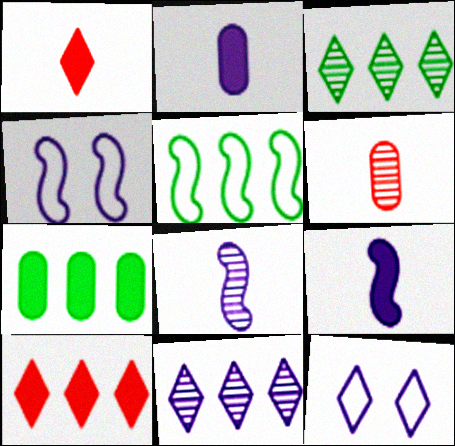[[1, 3, 12], 
[2, 4, 11], 
[3, 5, 7]]